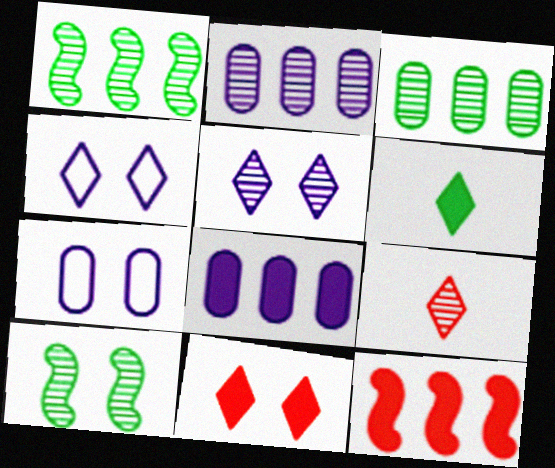[[2, 9, 10], 
[7, 10, 11]]